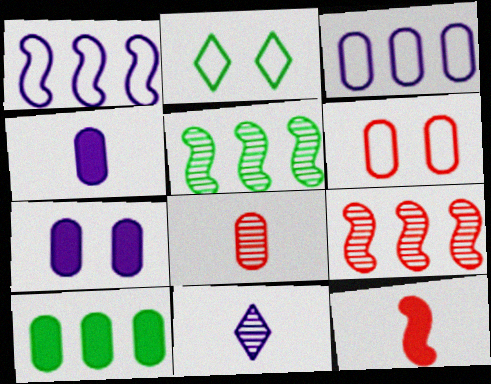[[1, 7, 11], 
[2, 4, 9]]